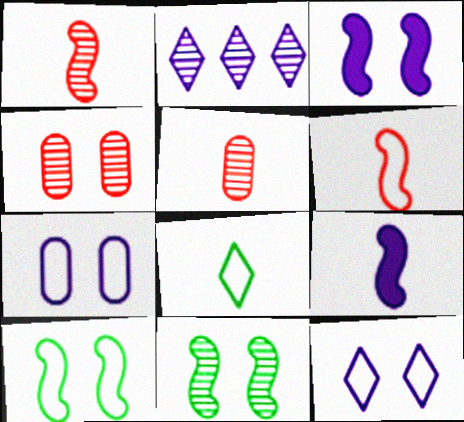[[2, 5, 11], 
[2, 7, 9], 
[5, 8, 9]]